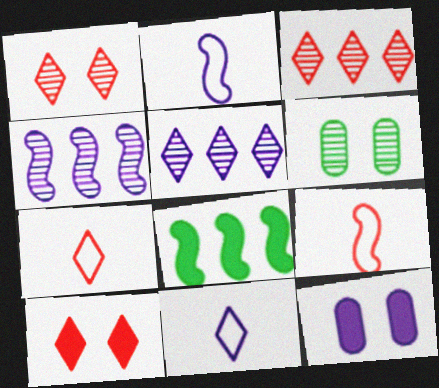[[2, 5, 12], 
[3, 7, 10], 
[4, 11, 12]]